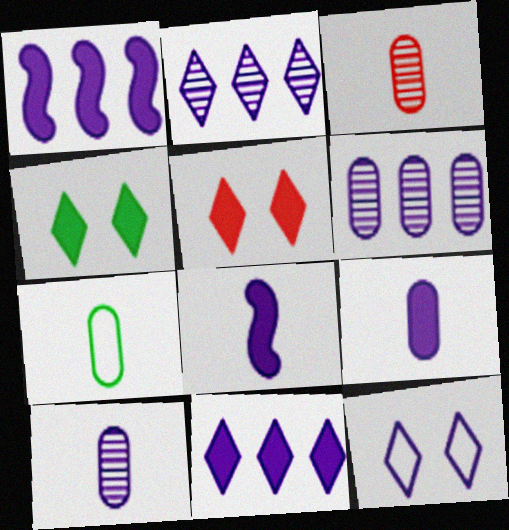[[1, 10, 12], 
[3, 7, 9], 
[6, 8, 12]]